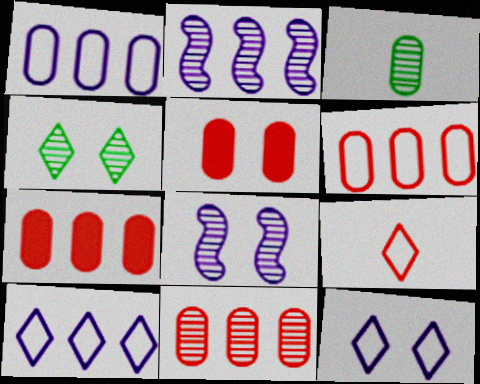[[1, 3, 5], 
[6, 7, 11]]